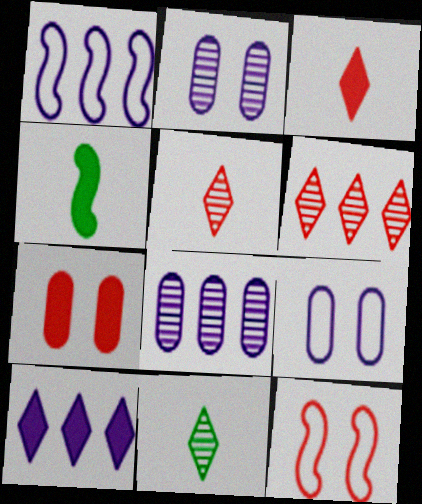[[1, 7, 11], 
[1, 8, 10], 
[4, 6, 9], 
[4, 7, 10]]